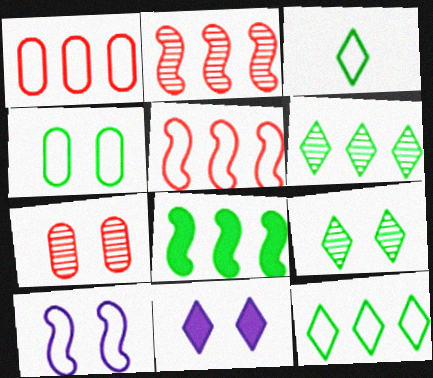[[1, 3, 10]]